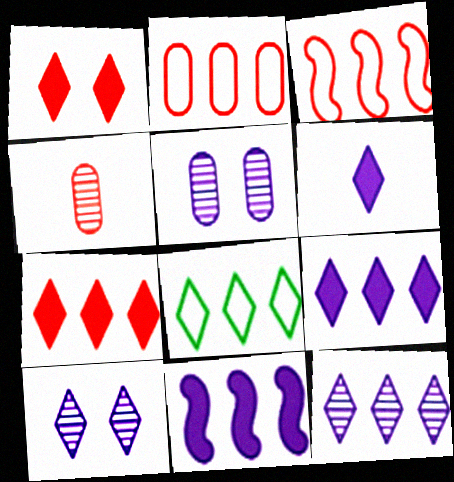[[1, 3, 4], 
[7, 8, 12]]